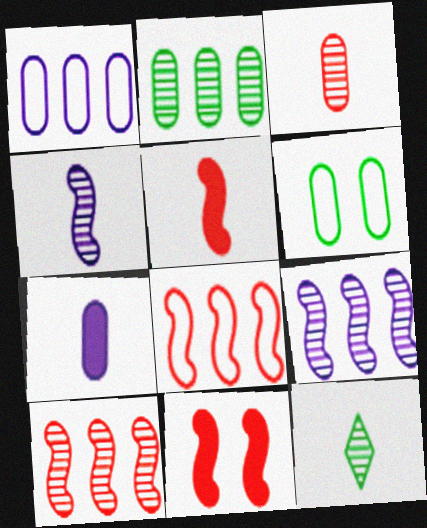[[1, 11, 12], 
[3, 4, 12]]